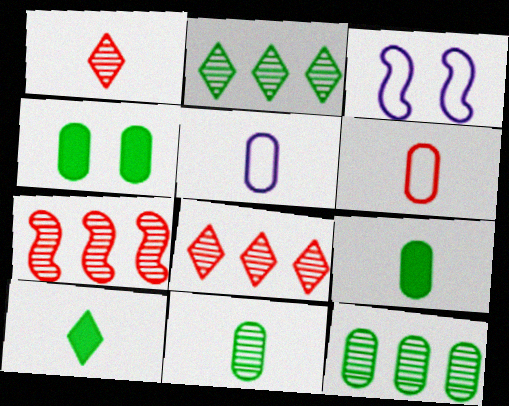[[3, 8, 9]]